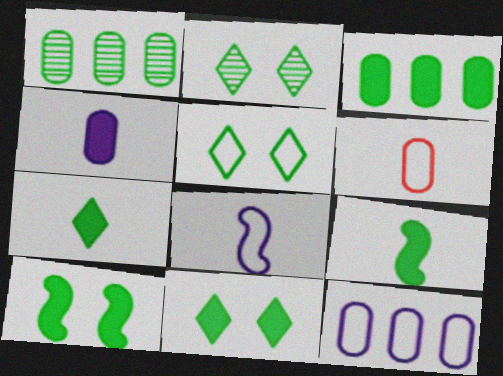[[1, 5, 9], 
[2, 5, 11], 
[3, 7, 10], 
[3, 9, 11]]